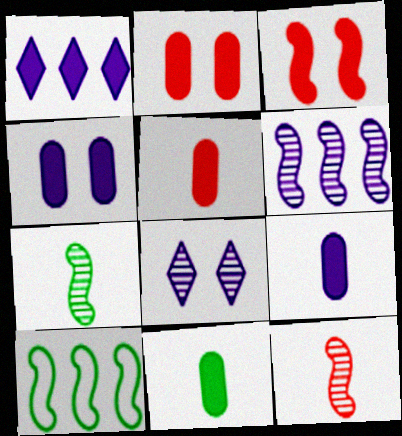[[1, 3, 11], 
[5, 8, 10], 
[5, 9, 11]]